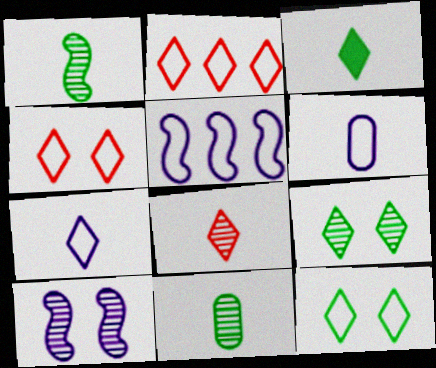[[2, 7, 12], 
[3, 7, 8]]